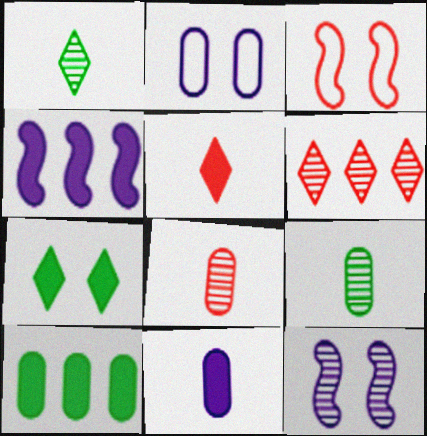[[2, 8, 10], 
[6, 9, 12]]